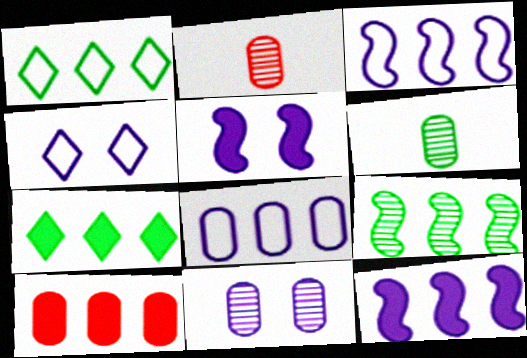[[1, 2, 5], 
[4, 5, 11], 
[7, 10, 12]]